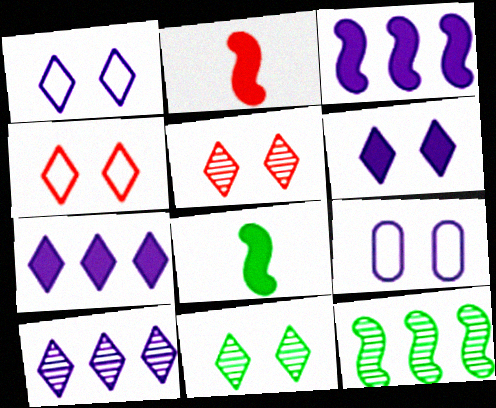[[4, 6, 11]]